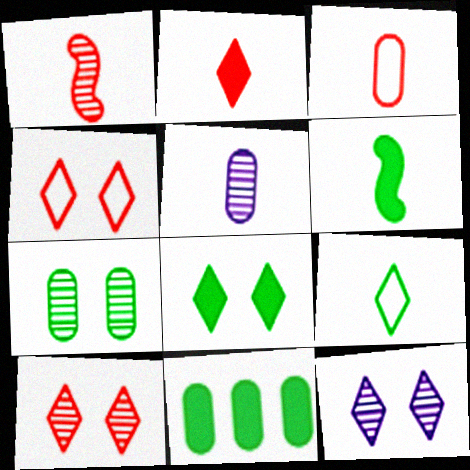[[1, 2, 3], 
[4, 8, 12], 
[6, 8, 11]]